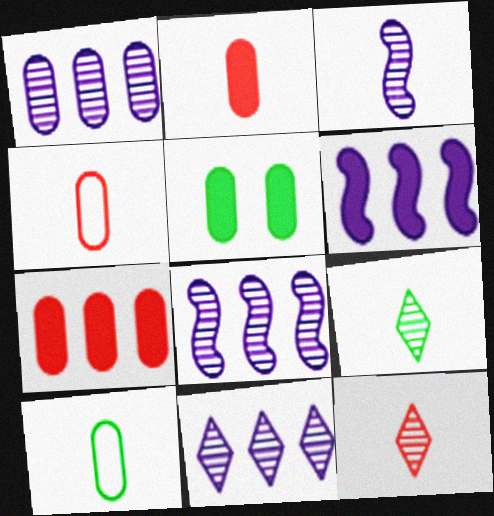[[1, 4, 5], 
[1, 8, 11]]